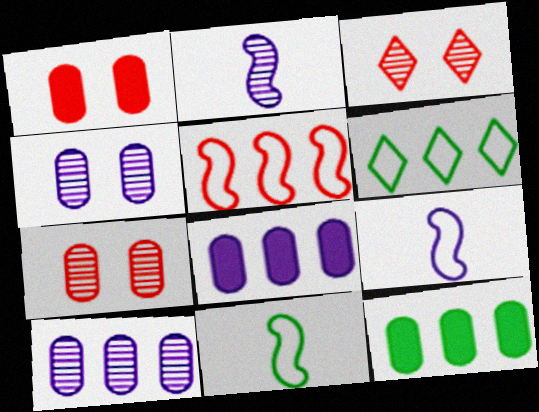[[1, 2, 6], 
[3, 8, 11], 
[3, 9, 12]]